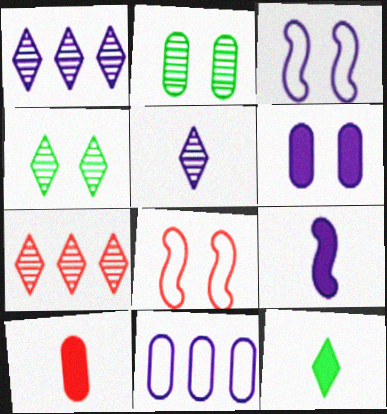[[2, 10, 11], 
[4, 5, 7], 
[4, 6, 8], 
[7, 8, 10], 
[9, 10, 12]]